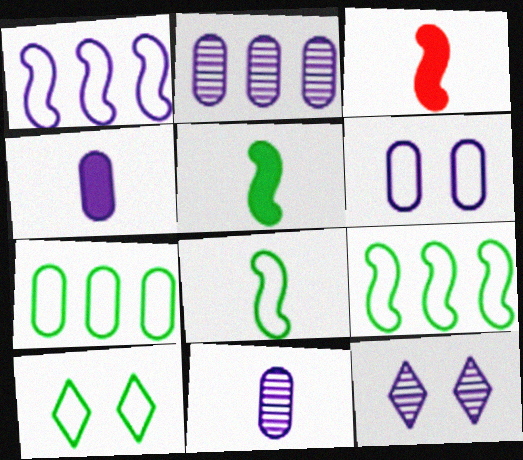[[1, 4, 12], 
[2, 3, 10], 
[2, 4, 6], 
[3, 7, 12], 
[7, 8, 10]]